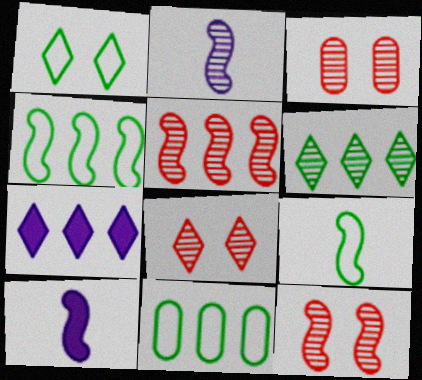[[1, 9, 11], 
[2, 3, 6], 
[3, 7, 9], 
[3, 8, 12], 
[4, 10, 12], 
[5, 7, 11], 
[8, 10, 11]]